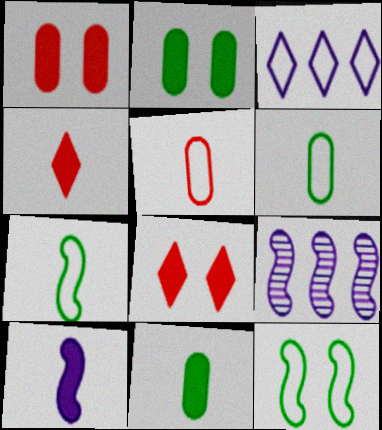[[3, 5, 12], 
[4, 10, 11], 
[6, 8, 9]]